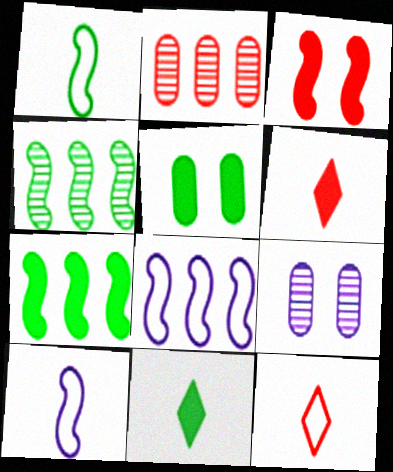[[2, 3, 12], 
[3, 4, 10], 
[5, 7, 11], 
[7, 9, 12]]